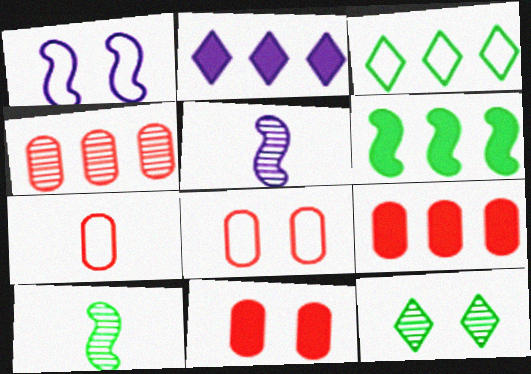[[1, 3, 7], 
[1, 11, 12], 
[2, 6, 9], 
[2, 8, 10], 
[3, 5, 11], 
[4, 5, 12], 
[4, 7, 11]]